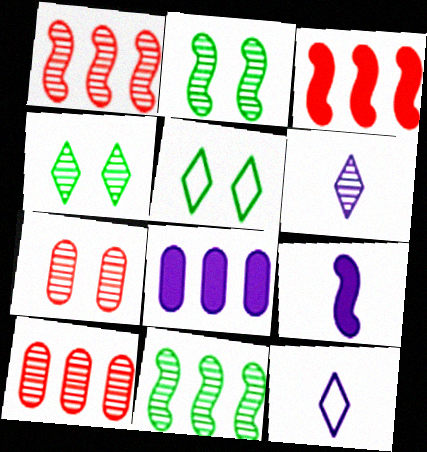[[2, 6, 10], 
[5, 9, 10], 
[6, 7, 11]]